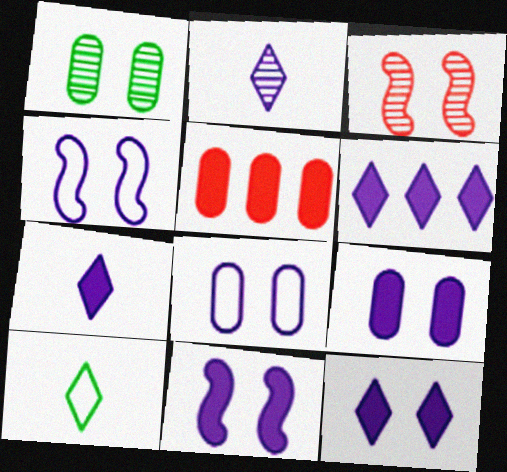[[6, 7, 12], 
[9, 11, 12]]